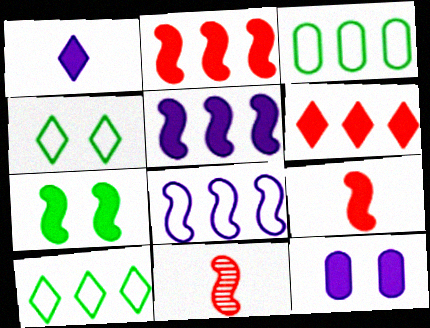[[1, 5, 12], 
[5, 7, 9], 
[7, 8, 11], 
[10, 11, 12]]